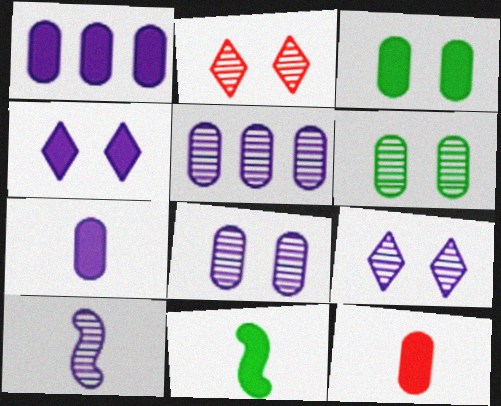[[1, 3, 12], 
[5, 9, 10]]